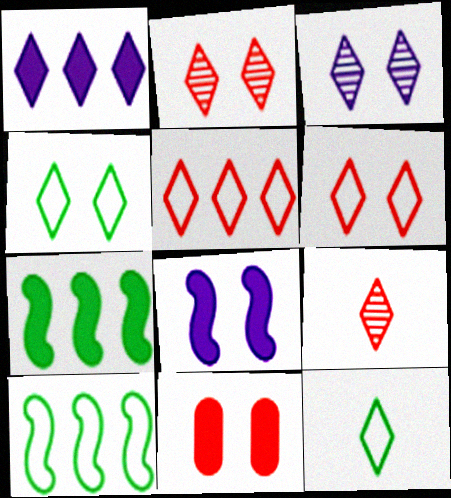[[1, 2, 12], 
[1, 4, 9]]